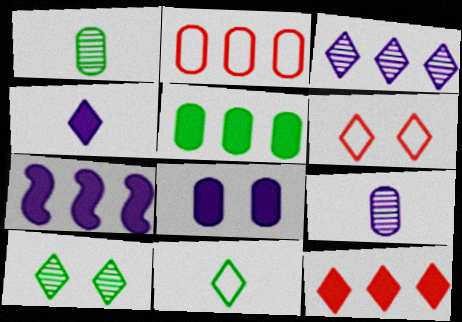[[1, 2, 8], 
[1, 6, 7], 
[4, 7, 8], 
[5, 7, 12]]